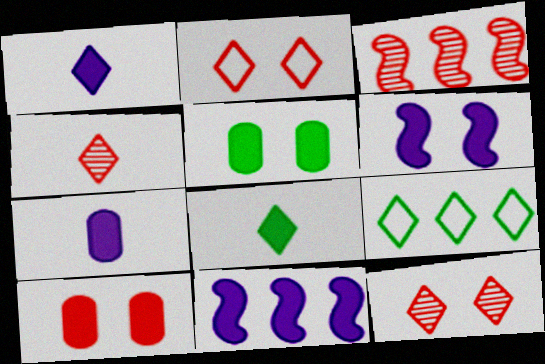[[1, 9, 12], 
[8, 10, 11]]